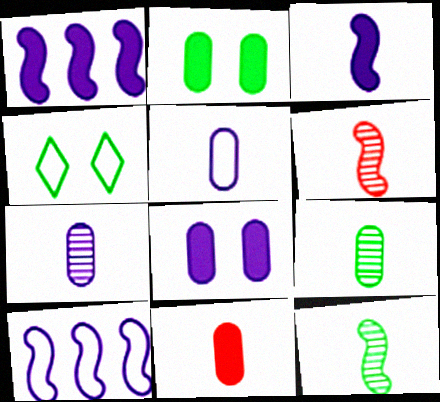[[5, 9, 11]]